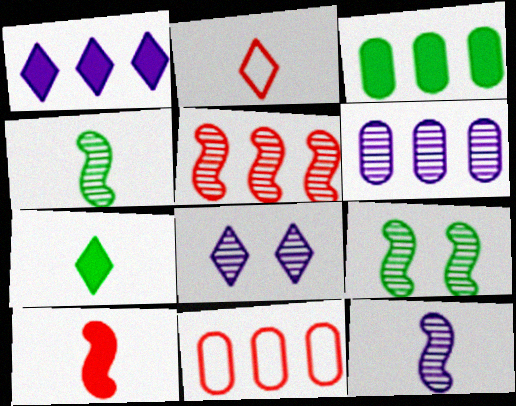[[3, 6, 11], 
[5, 9, 12], 
[6, 8, 12]]